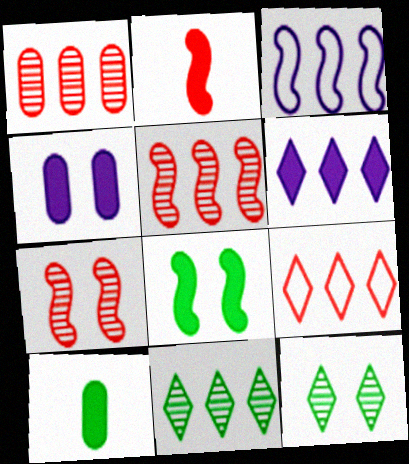[[6, 9, 11]]